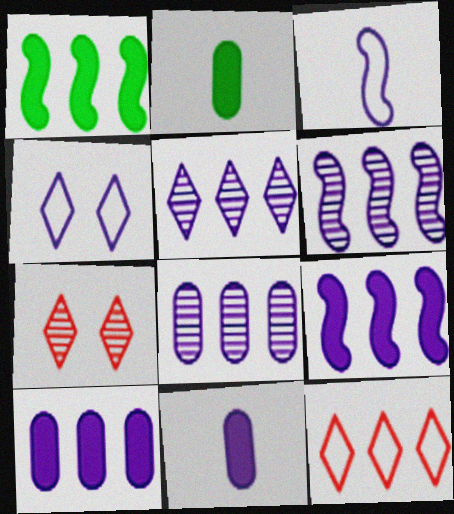[[1, 8, 12], 
[4, 6, 11], 
[5, 6, 8]]